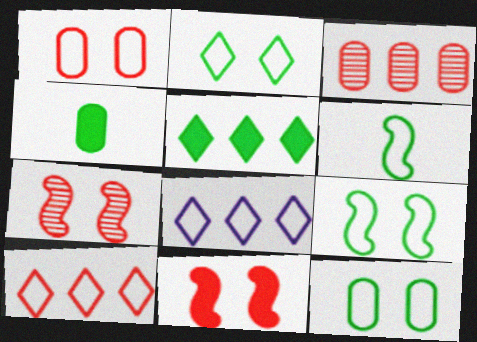[[1, 6, 8], 
[2, 9, 12], 
[4, 7, 8]]